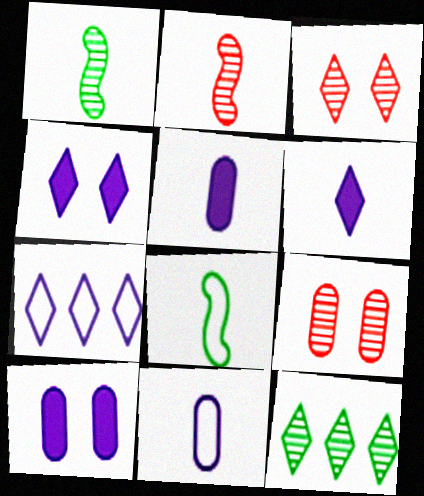[]